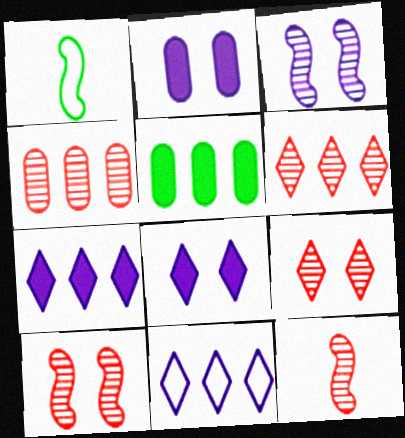[[1, 2, 6], 
[1, 4, 8], 
[4, 9, 12]]